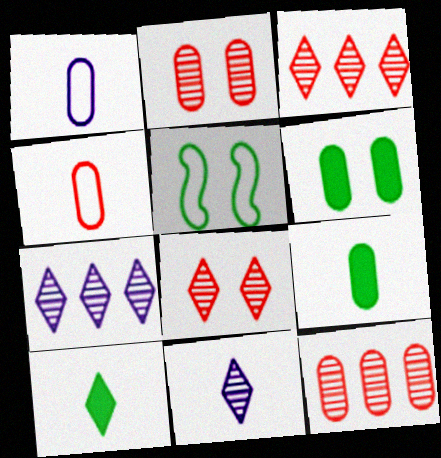[[1, 6, 12]]